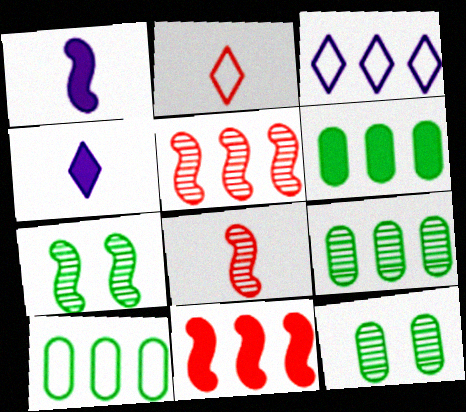[[3, 5, 6], 
[3, 9, 11], 
[6, 9, 10]]